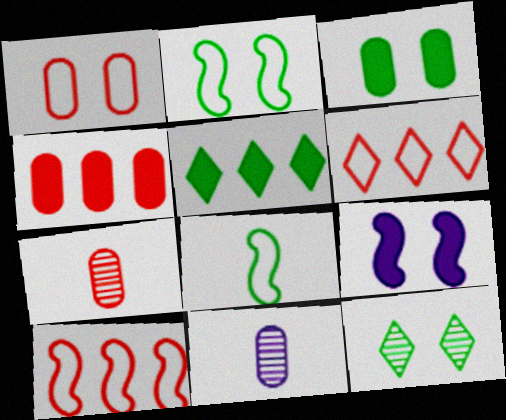[[1, 4, 7], 
[1, 9, 12], 
[2, 3, 12]]